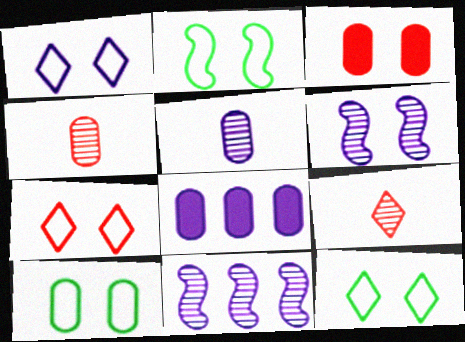[[1, 7, 12], 
[2, 8, 9], 
[2, 10, 12], 
[3, 6, 12], 
[4, 8, 10]]